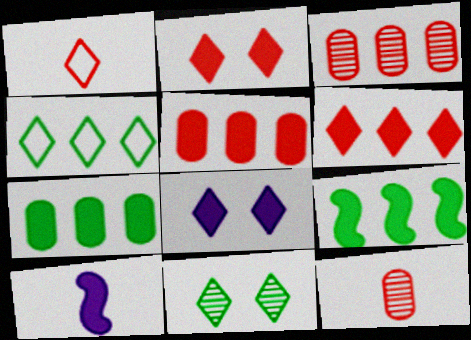[[2, 7, 10]]